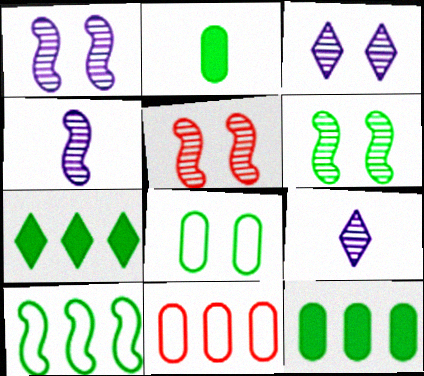[[1, 5, 6]]